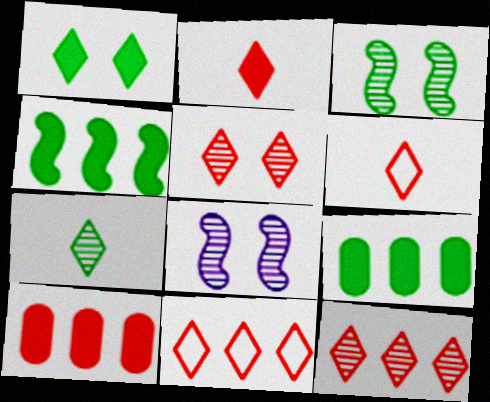[[2, 5, 11], 
[6, 8, 9]]